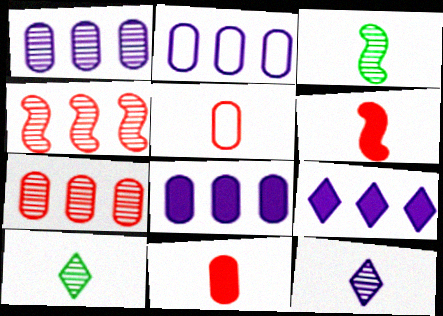[[1, 2, 8]]